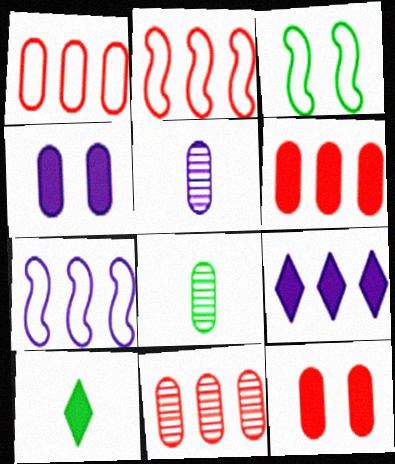[[1, 4, 8], 
[1, 6, 11]]